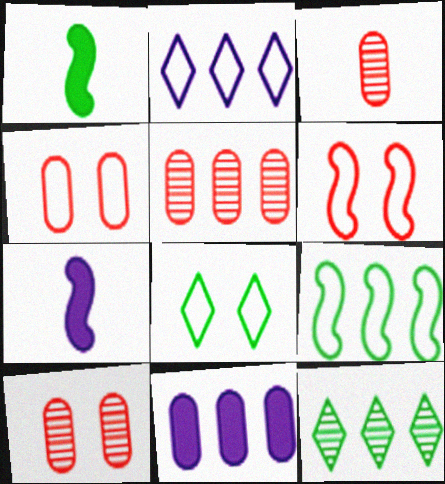[[1, 2, 10], 
[3, 5, 10], 
[4, 7, 12], 
[5, 7, 8]]